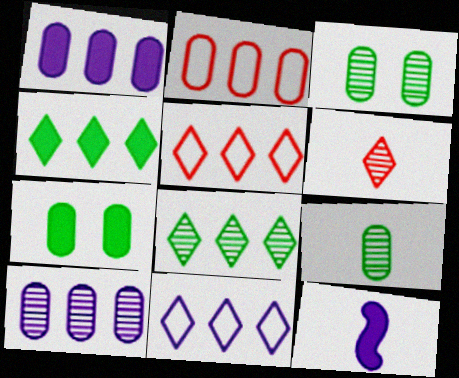[[3, 5, 12]]